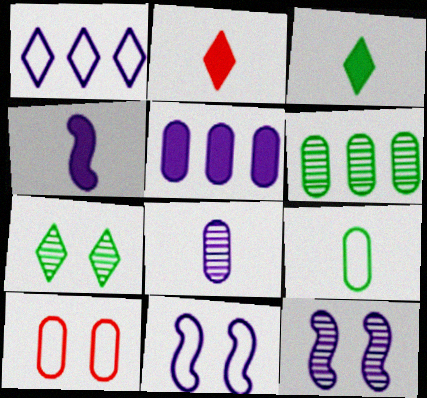[[1, 2, 7], 
[2, 6, 11]]